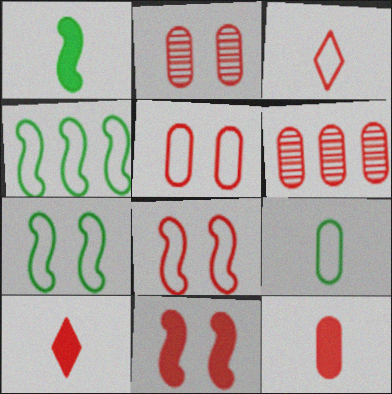[[3, 6, 11], 
[5, 6, 12], 
[6, 8, 10]]